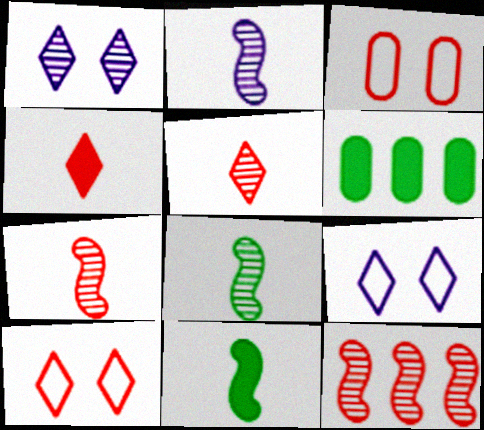[[2, 6, 10], 
[2, 7, 8], 
[3, 4, 12], 
[6, 7, 9]]